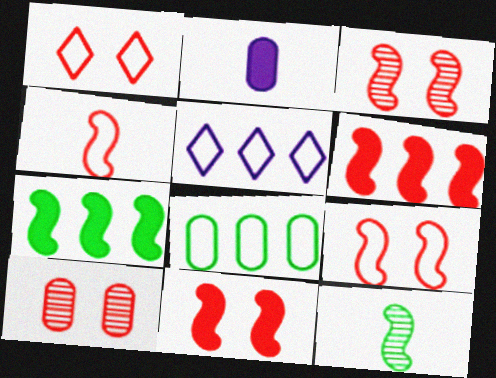[[1, 10, 11], 
[2, 8, 10], 
[3, 4, 6], 
[3, 9, 11]]